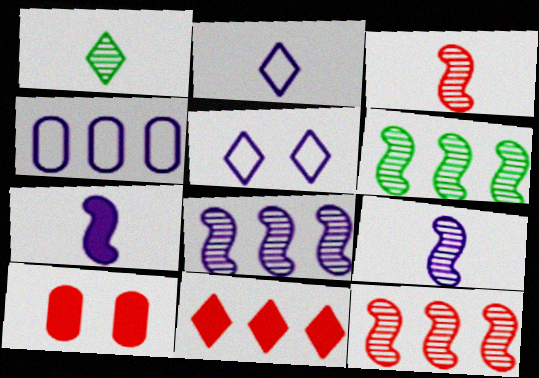[[1, 5, 11], 
[2, 6, 10], 
[4, 6, 11], 
[6, 8, 12]]